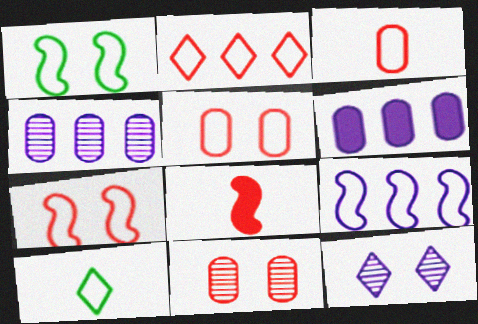[[2, 3, 7], 
[2, 8, 11], 
[5, 9, 10]]